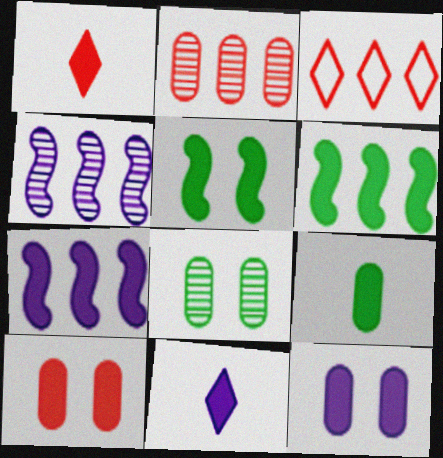[[1, 6, 12], 
[6, 10, 11], 
[7, 11, 12]]